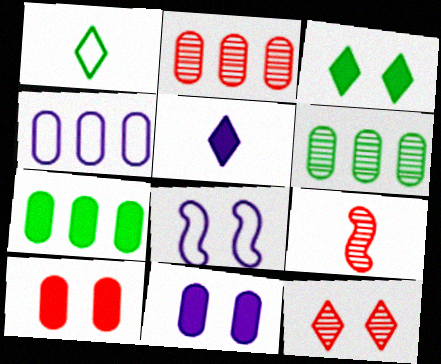[[2, 4, 7], 
[2, 9, 12], 
[3, 4, 9]]